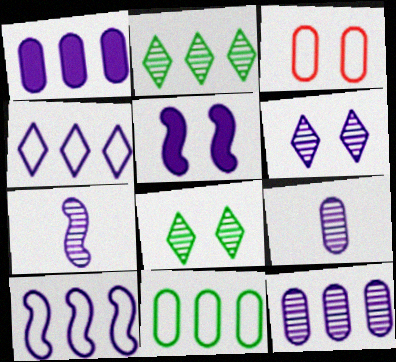[[3, 5, 8], 
[4, 5, 9], 
[5, 7, 10], 
[6, 7, 12]]